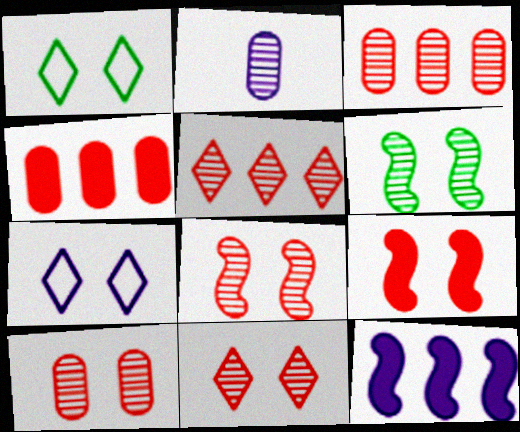[[2, 5, 6], 
[2, 7, 12], 
[8, 10, 11]]